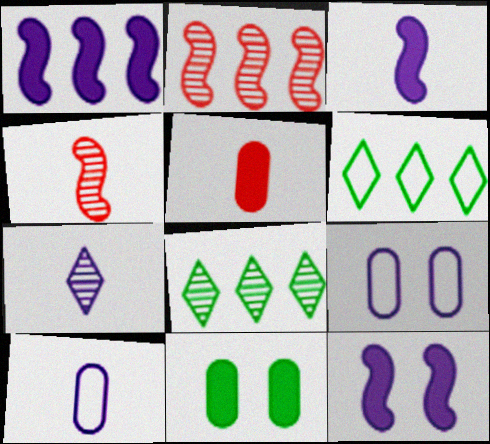[[1, 3, 12], 
[1, 7, 9], 
[3, 7, 10]]